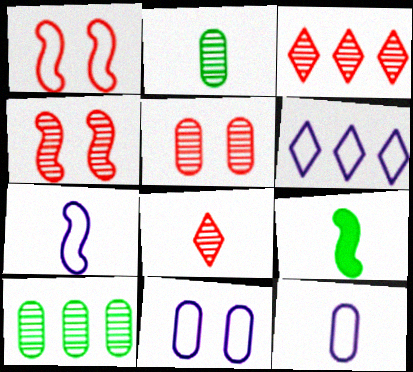[[3, 9, 11], 
[5, 6, 9], 
[6, 7, 11], 
[8, 9, 12]]